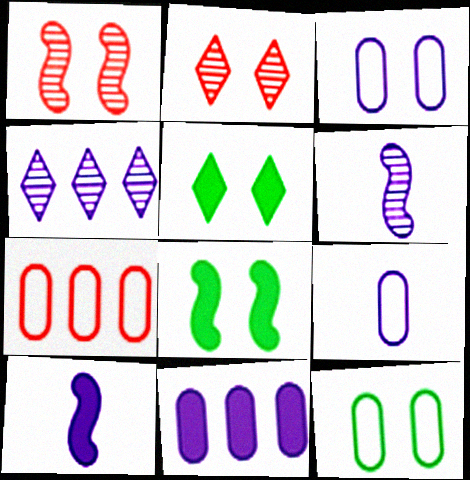[[1, 3, 5], 
[2, 3, 8], 
[3, 4, 10], 
[5, 6, 7], 
[7, 9, 12]]